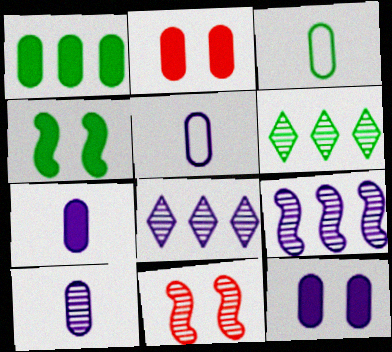[[1, 2, 7], 
[3, 4, 6], 
[5, 7, 10], 
[6, 10, 11]]